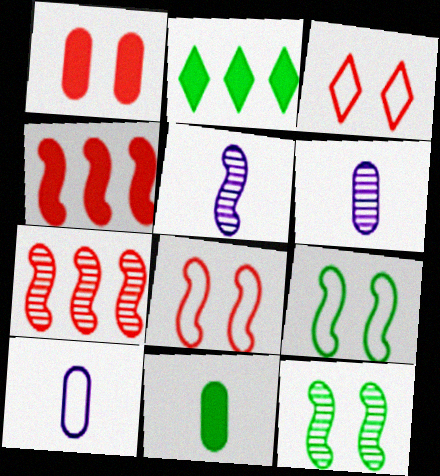[[2, 6, 8], 
[4, 5, 9], 
[5, 7, 12]]